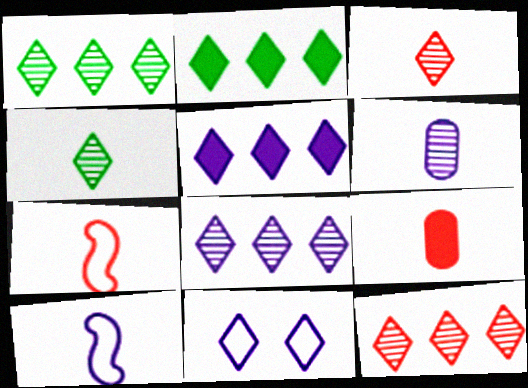[[1, 8, 12], 
[2, 3, 11], 
[3, 7, 9], 
[4, 9, 10]]